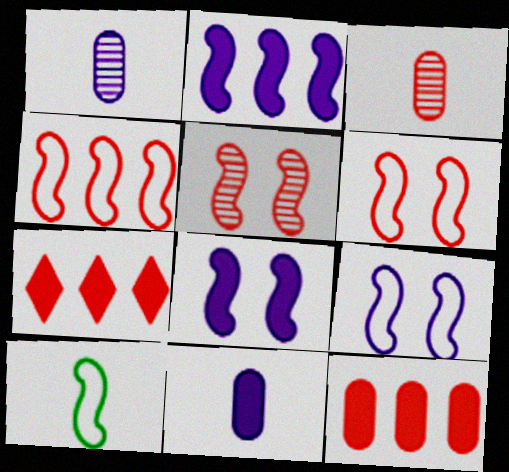[[2, 5, 10], 
[3, 6, 7], 
[4, 9, 10]]